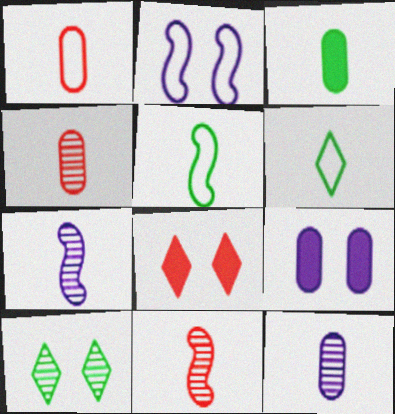[[1, 3, 12]]